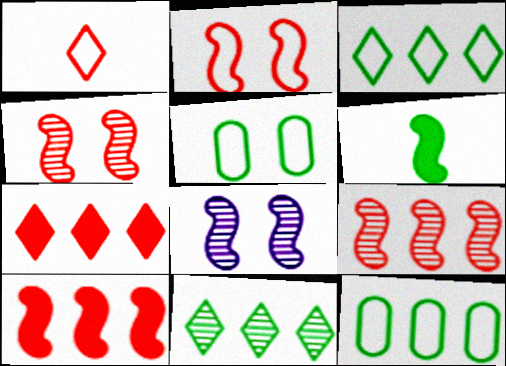[[5, 6, 11]]